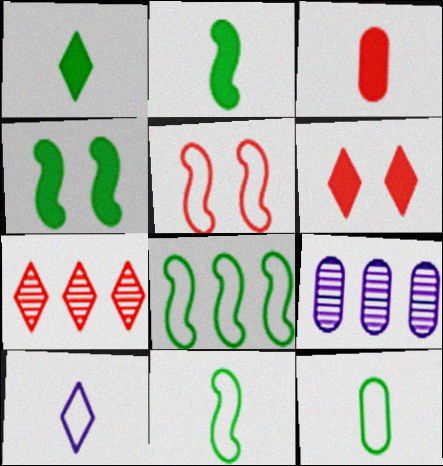[[1, 5, 9], 
[3, 5, 7], 
[6, 9, 11]]